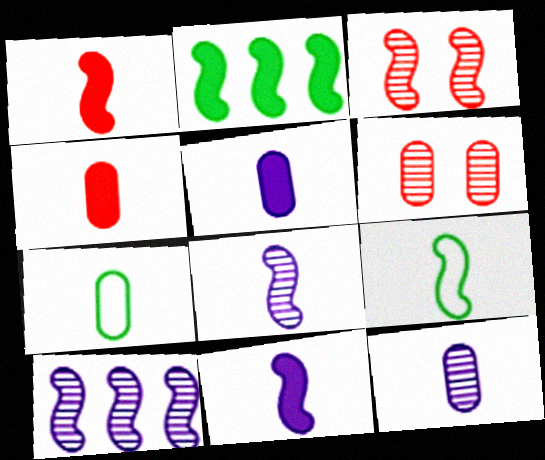[[1, 8, 9], 
[4, 7, 12]]